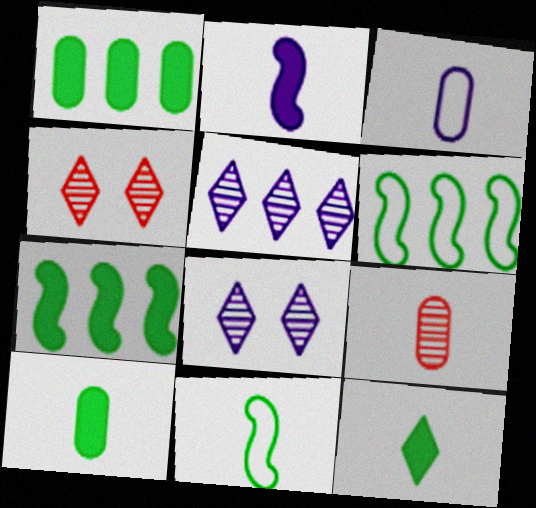[[3, 4, 7], 
[3, 9, 10]]